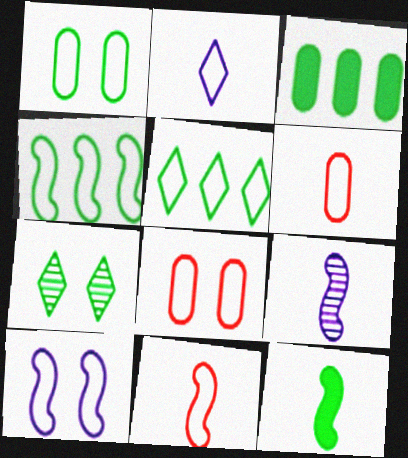[[2, 4, 8], 
[4, 10, 11], 
[5, 6, 10], 
[9, 11, 12]]